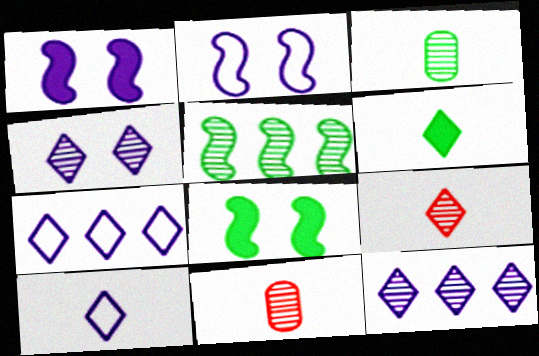[[4, 5, 11], 
[6, 9, 10], 
[7, 8, 11]]